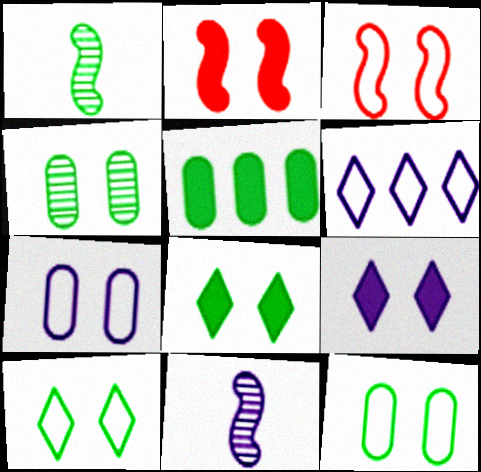[[1, 5, 10], 
[3, 4, 9], 
[3, 7, 10]]